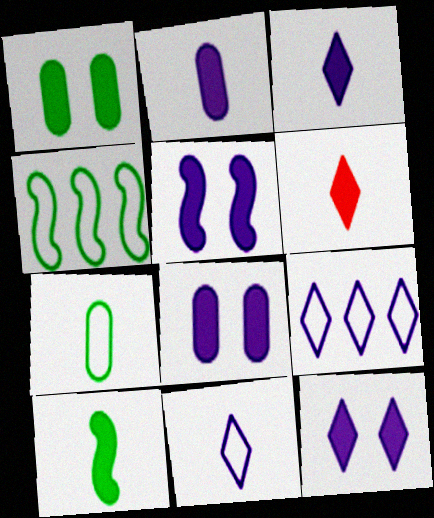[[2, 6, 10], 
[5, 8, 12]]